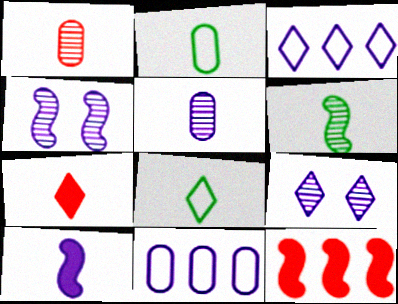[[1, 8, 10], 
[2, 9, 12], 
[9, 10, 11]]